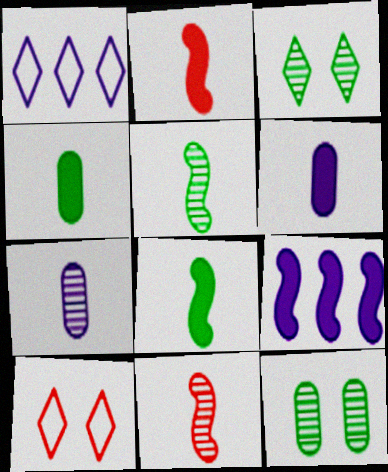[[1, 2, 12]]